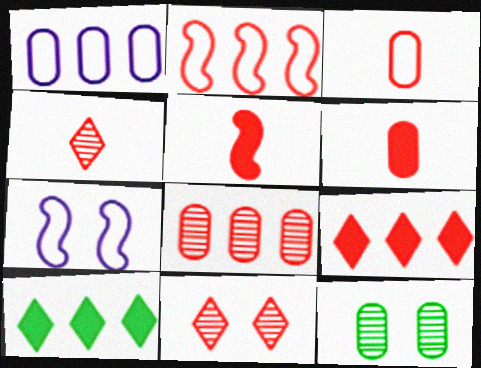[[1, 6, 12], 
[2, 6, 11], 
[2, 8, 9], 
[3, 4, 5]]